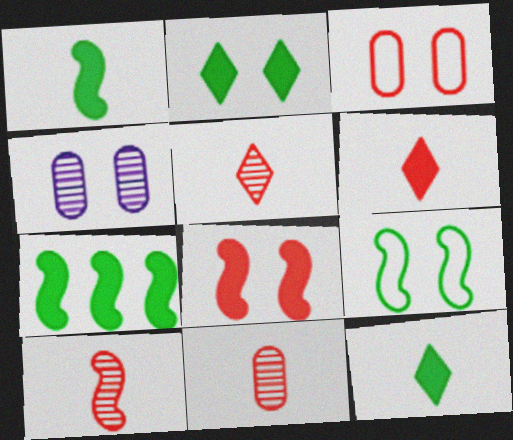[[5, 10, 11]]